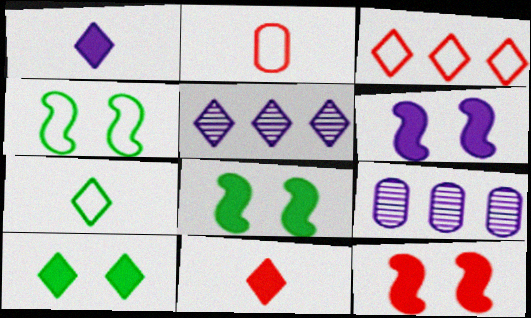[[2, 5, 8], 
[4, 9, 11], 
[6, 8, 12], 
[7, 9, 12]]